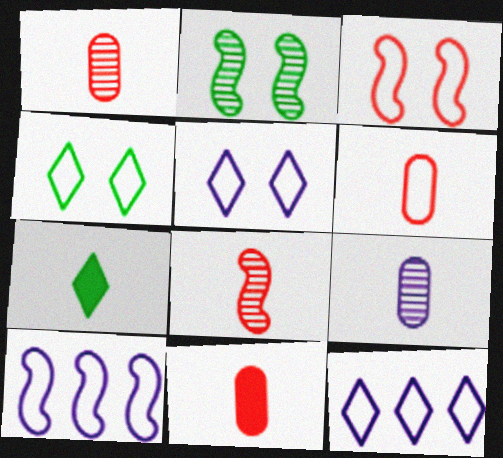[[1, 6, 11], 
[2, 11, 12], 
[4, 6, 10]]